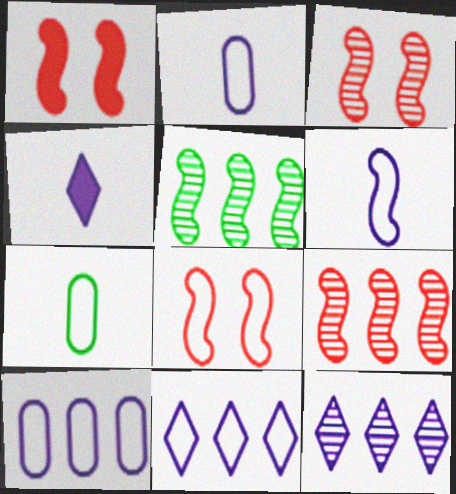[[1, 3, 8], 
[1, 5, 6], 
[1, 7, 12], 
[7, 8, 11]]